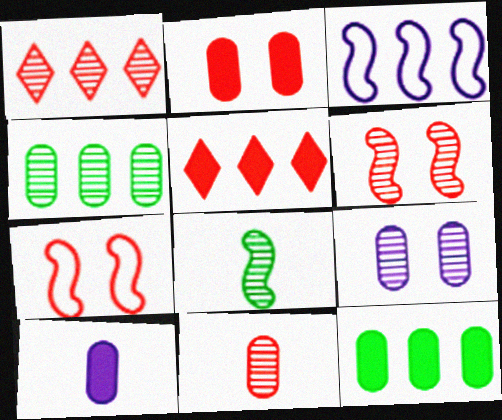[[1, 3, 12], 
[1, 6, 11], 
[1, 8, 9], 
[2, 10, 12], 
[3, 4, 5], 
[4, 9, 11], 
[5, 7, 11]]